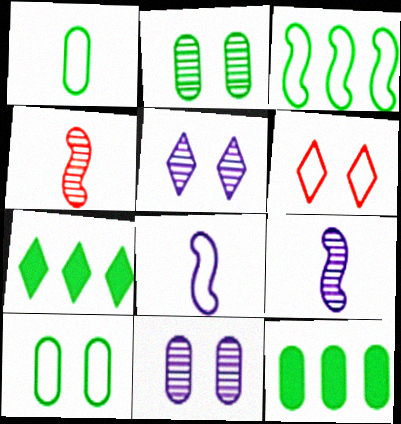[[1, 2, 12], 
[6, 9, 12]]